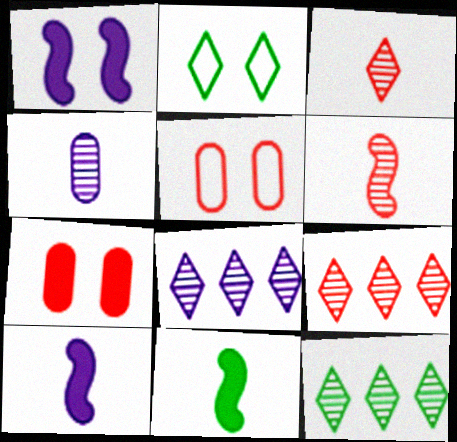[[5, 8, 11], 
[5, 10, 12], 
[8, 9, 12]]